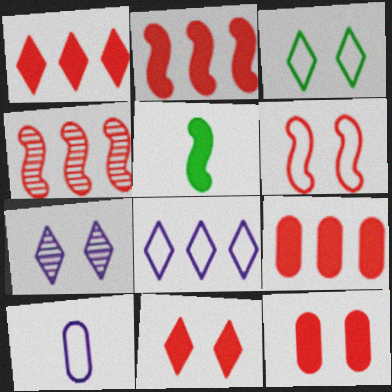[[1, 2, 9], 
[3, 7, 11]]